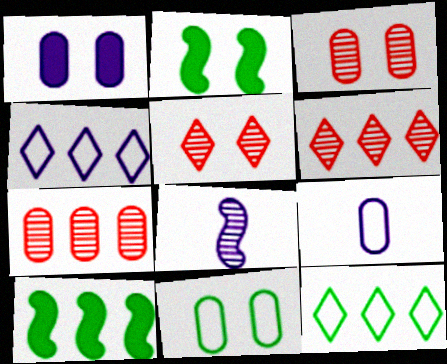[[1, 3, 11], 
[1, 4, 8], 
[2, 6, 9], 
[4, 7, 10], 
[5, 9, 10]]